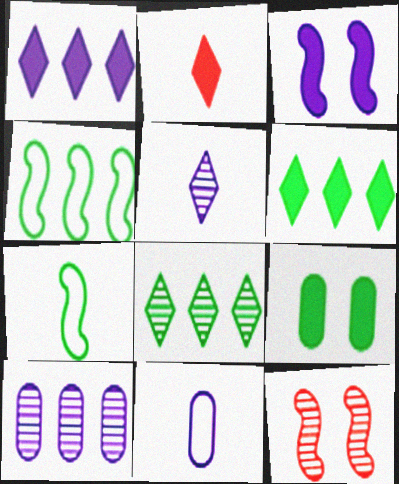[[6, 11, 12], 
[7, 8, 9]]